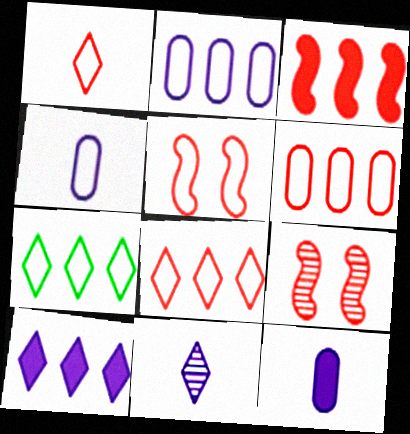[[1, 5, 6], 
[4, 5, 7], 
[7, 9, 12]]